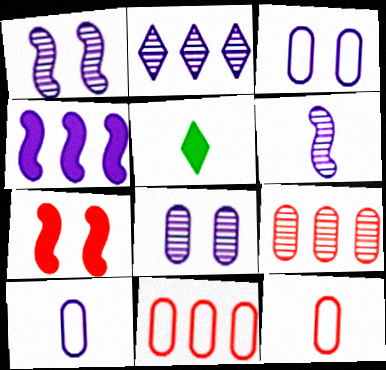[[1, 5, 11], 
[2, 6, 8], 
[5, 6, 12]]